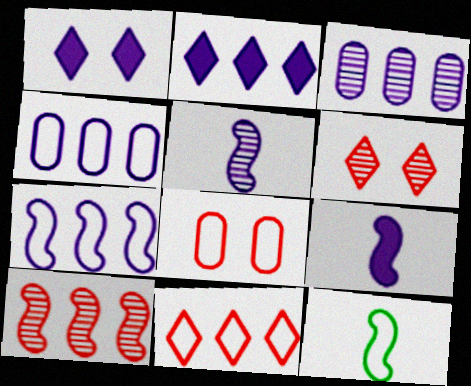[[1, 4, 5], 
[2, 3, 7]]